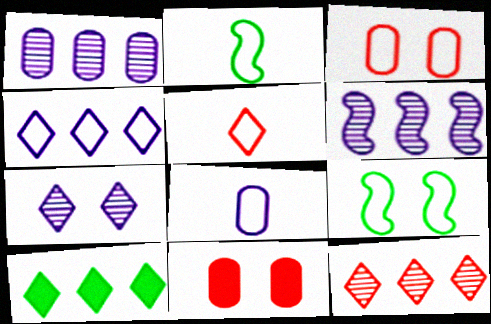[[2, 3, 4], 
[2, 5, 8], 
[4, 10, 12], 
[5, 7, 10], 
[7, 9, 11]]